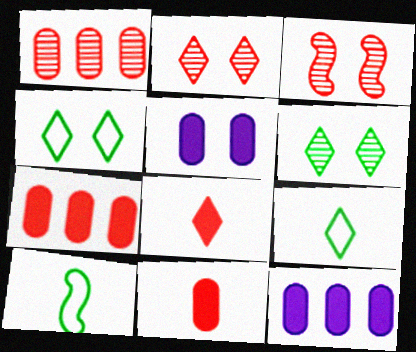[[2, 10, 12], 
[3, 4, 5], 
[3, 9, 12]]